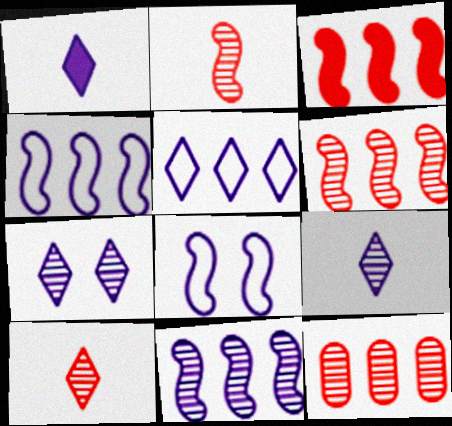[[1, 5, 7]]